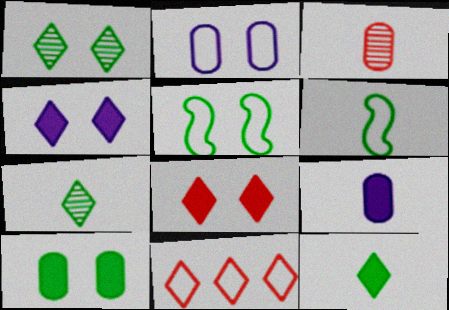[[1, 5, 10], 
[2, 6, 11], 
[4, 7, 11]]